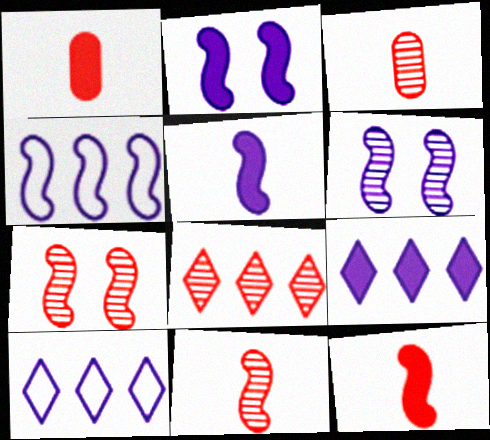[[3, 7, 8], 
[4, 5, 6]]